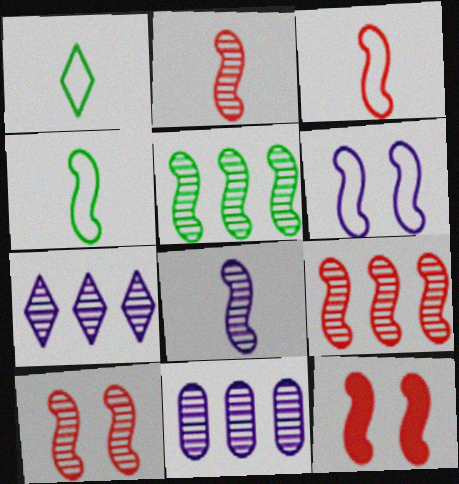[[1, 11, 12], 
[2, 9, 10], 
[3, 9, 12], 
[5, 8, 10]]